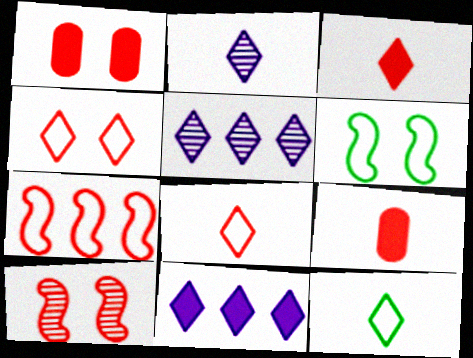[[1, 4, 10], 
[2, 3, 12], 
[5, 6, 9]]